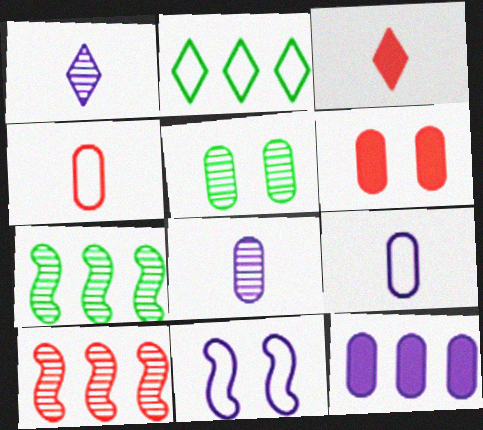[[1, 5, 10], 
[1, 11, 12], 
[2, 4, 11], 
[2, 10, 12], 
[4, 5, 12]]